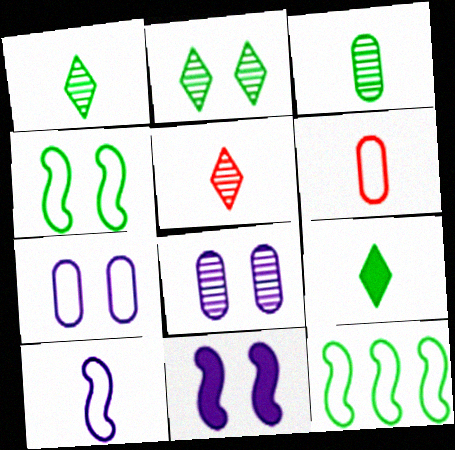[]